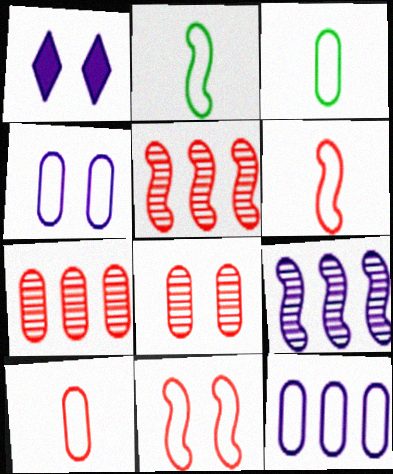[[1, 2, 7], 
[1, 3, 5]]